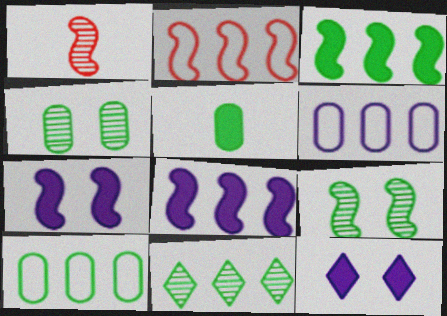[[1, 10, 12], 
[3, 10, 11], 
[4, 5, 10]]